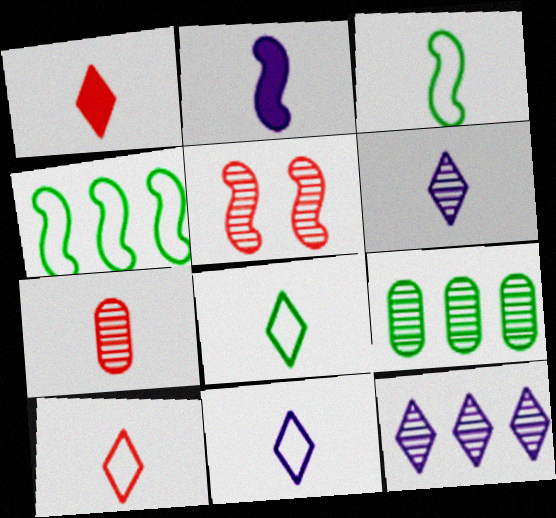[[1, 6, 8], 
[2, 4, 5], 
[2, 7, 8], 
[5, 6, 9], 
[8, 10, 11]]